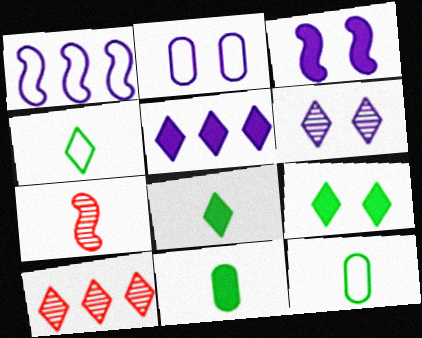[[2, 3, 6], 
[3, 10, 12]]